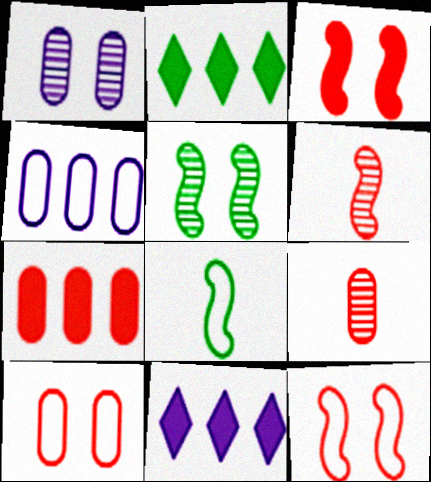[[7, 9, 10]]